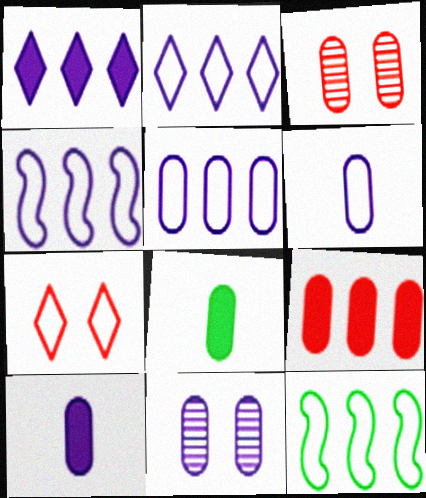[[2, 4, 5], 
[3, 5, 8], 
[5, 10, 11], 
[6, 7, 12]]